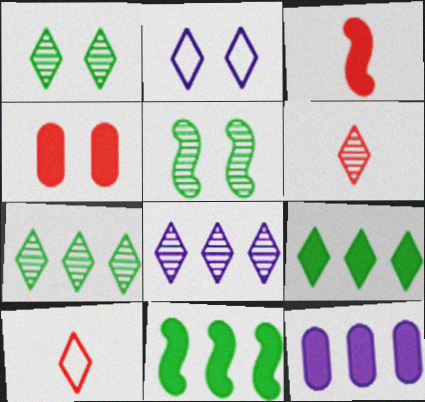[[1, 6, 8], 
[2, 4, 5], 
[2, 6, 9], 
[5, 10, 12]]